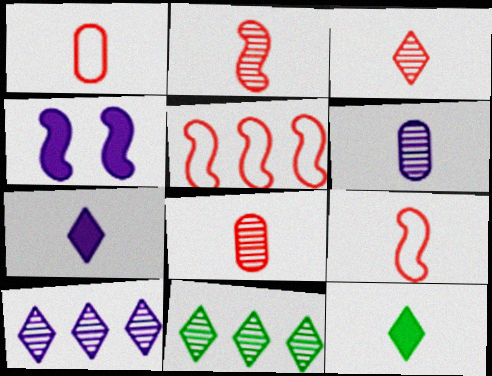[[1, 4, 11], 
[2, 3, 8], 
[6, 9, 12]]